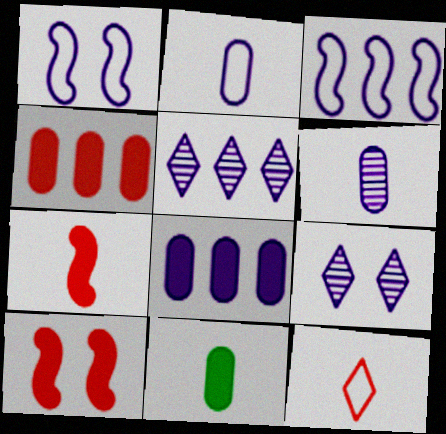[[3, 5, 8]]